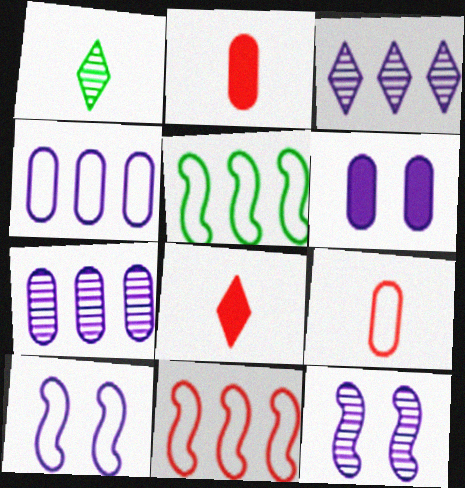[[1, 6, 11]]